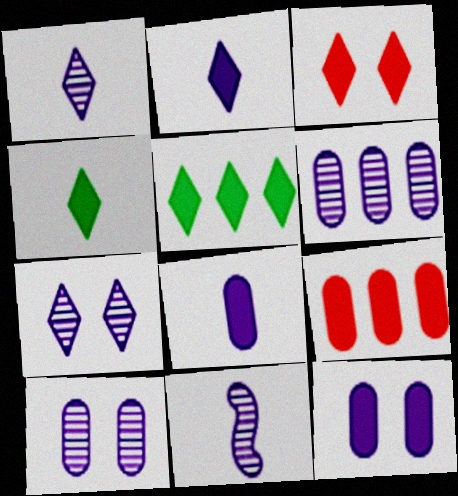[[2, 3, 5], 
[6, 7, 11]]